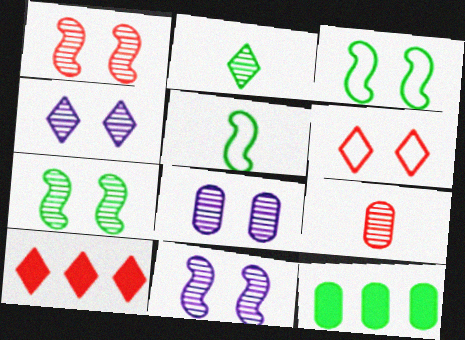[[1, 7, 11], 
[2, 3, 12], 
[4, 8, 11], 
[5, 8, 10]]